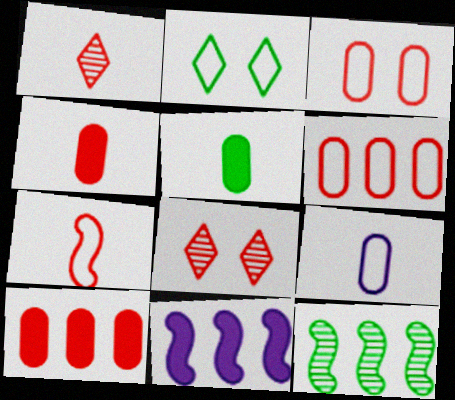[[1, 4, 7], 
[2, 5, 12], 
[7, 8, 10]]